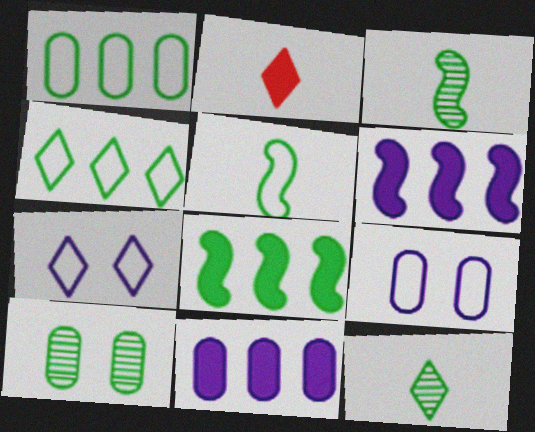[]